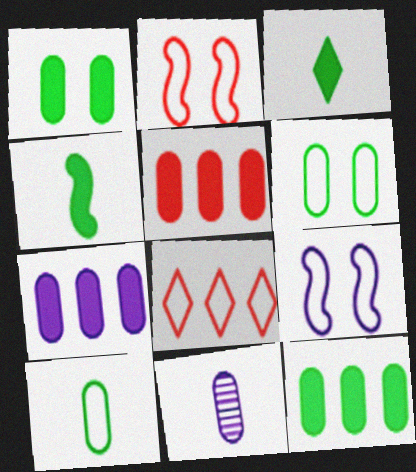[[5, 6, 11], 
[5, 7, 12], 
[8, 9, 10]]